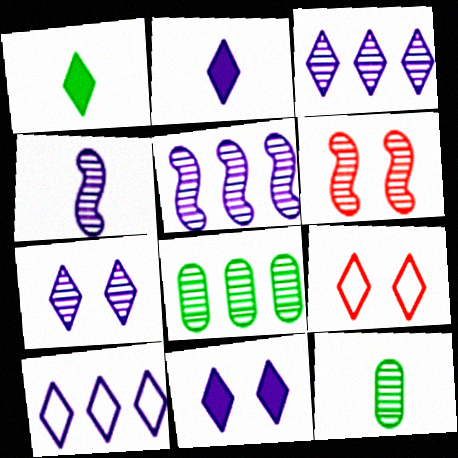[[1, 3, 9], 
[2, 7, 10], 
[3, 6, 12]]